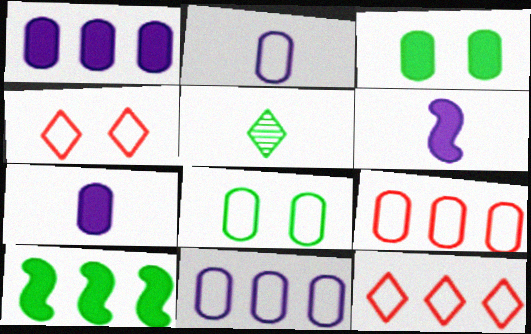[[2, 8, 9], 
[5, 8, 10]]